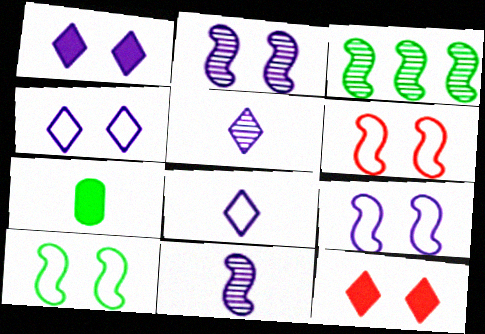[[6, 9, 10]]